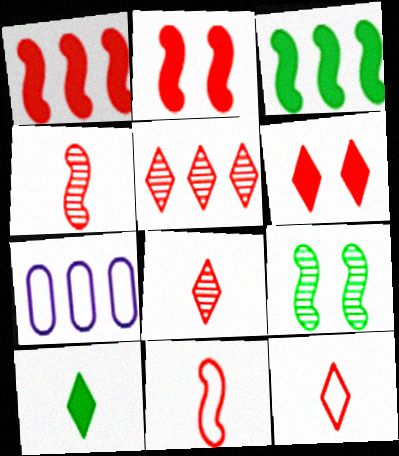[[3, 5, 7], 
[5, 6, 12]]